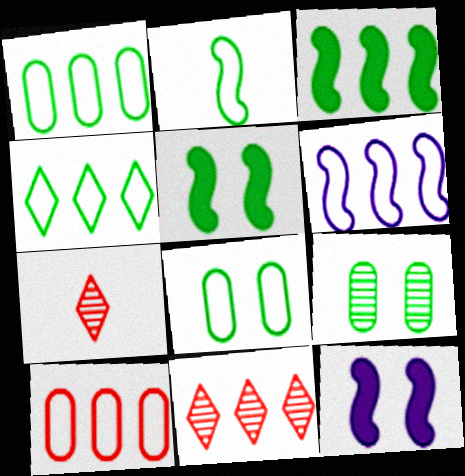[[1, 7, 12], 
[2, 4, 8], 
[4, 6, 10]]